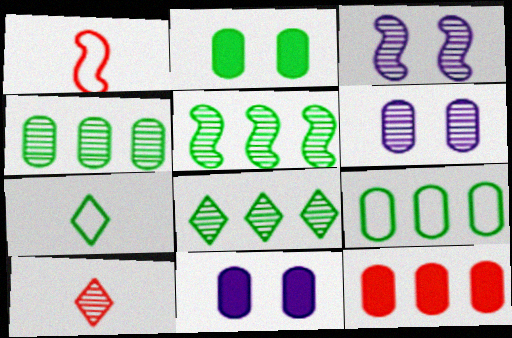[[1, 8, 11], 
[2, 5, 7], 
[3, 4, 10], 
[3, 7, 12], 
[4, 5, 8], 
[5, 6, 10]]